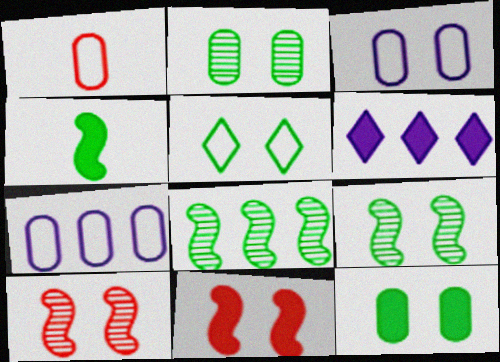[[1, 6, 9], 
[5, 9, 12]]